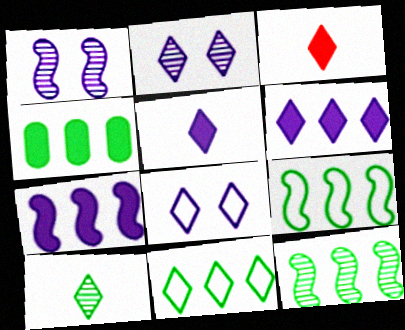[[2, 3, 11], 
[4, 11, 12]]